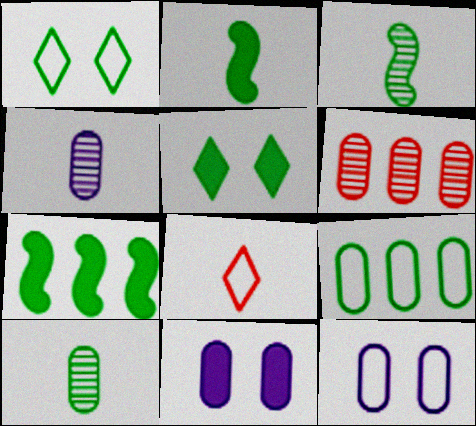[[1, 7, 10], 
[2, 4, 8], 
[3, 5, 9]]